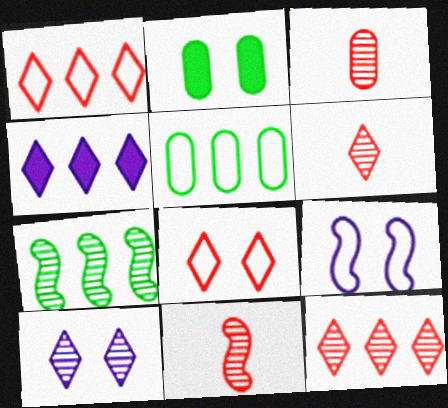[[3, 6, 11], 
[3, 7, 10]]